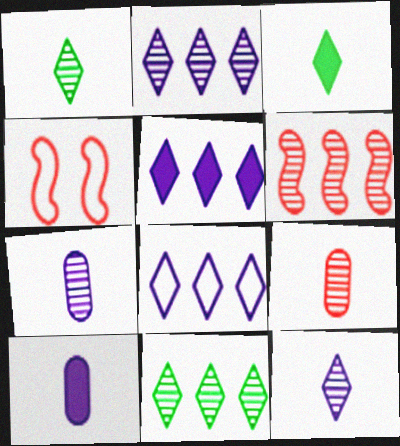[[2, 5, 8], 
[4, 10, 11]]